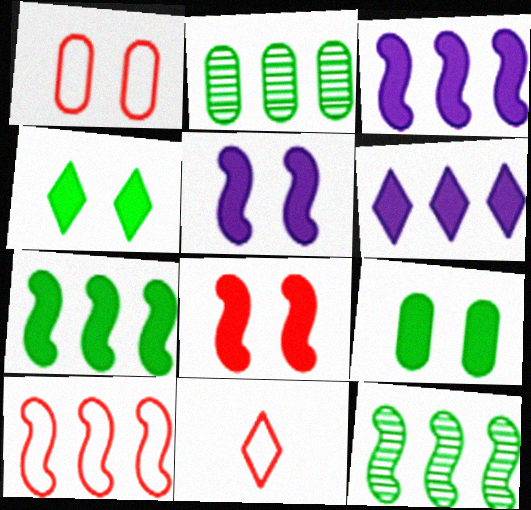[[1, 10, 11], 
[2, 5, 11], 
[2, 6, 10], 
[3, 10, 12]]